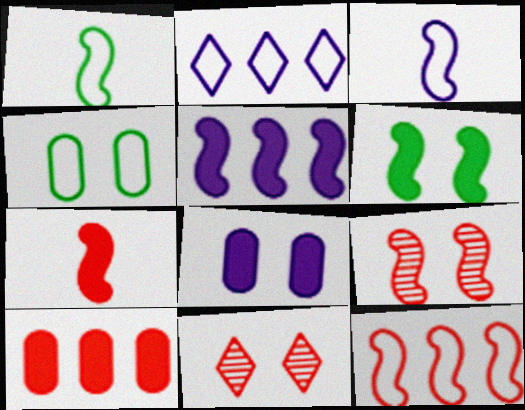[[1, 5, 9], 
[5, 6, 7], 
[7, 9, 12]]